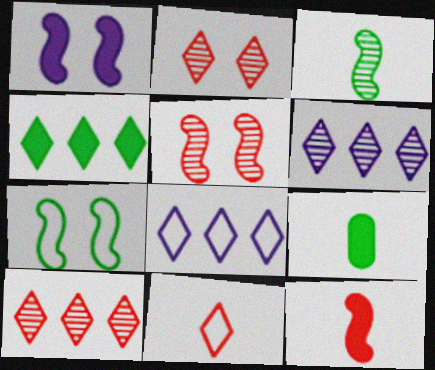[[1, 5, 7], 
[4, 8, 10], 
[5, 8, 9]]